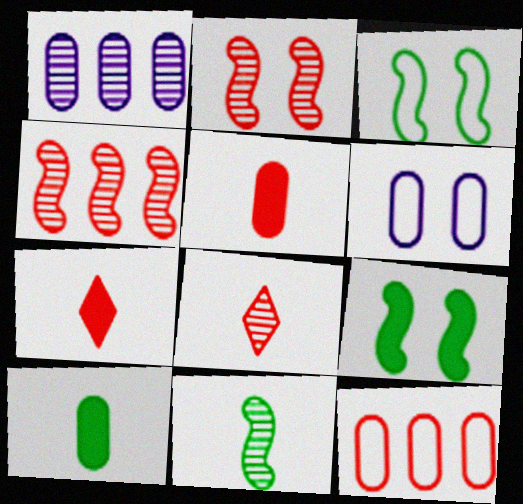[[1, 3, 7], 
[2, 7, 12]]